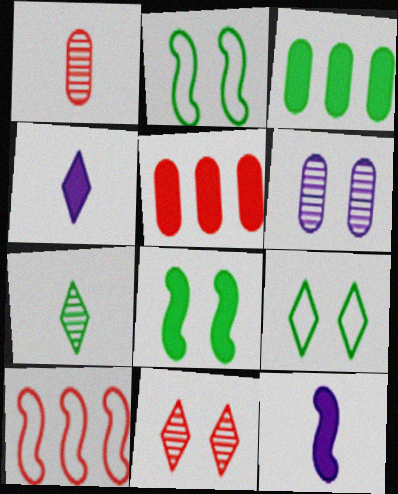[[2, 3, 7], 
[4, 5, 8]]